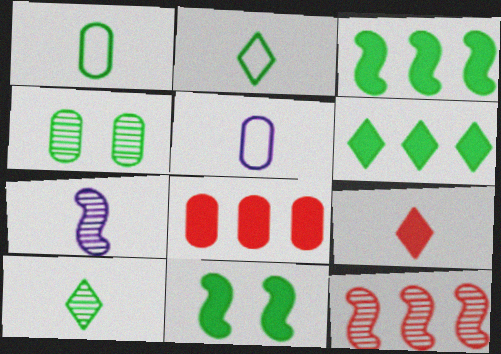[[1, 7, 9], 
[2, 3, 4], 
[4, 5, 8]]